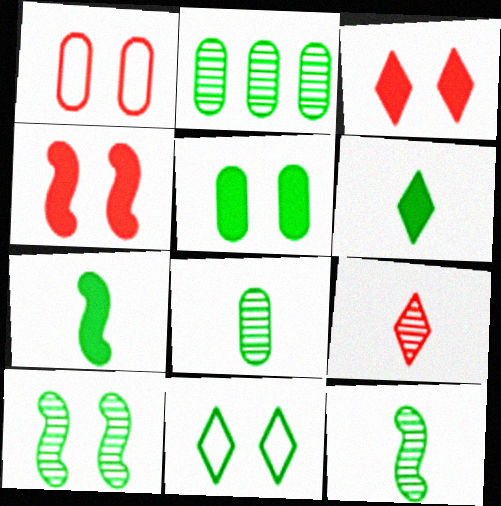[[2, 7, 11], 
[5, 10, 11]]